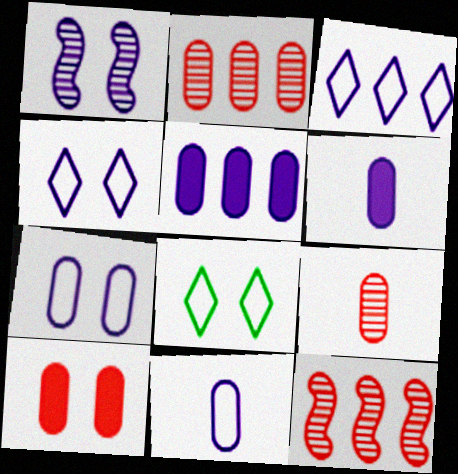[[1, 3, 6], 
[1, 8, 10], 
[6, 8, 12]]